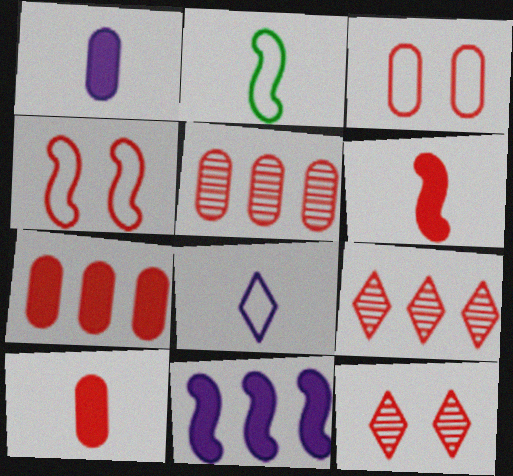[[3, 5, 10], 
[3, 6, 9], 
[4, 9, 10]]